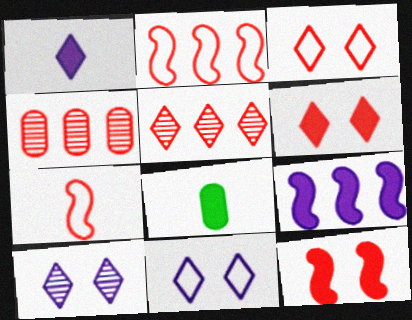[[2, 8, 10], 
[4, 6, 7], 
[6, 8, 9]]